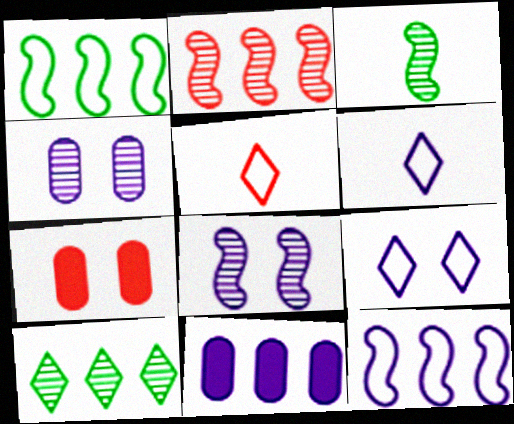[[2, 3, 8], 
[2, 5, 7], 
[6, 8, 11]]